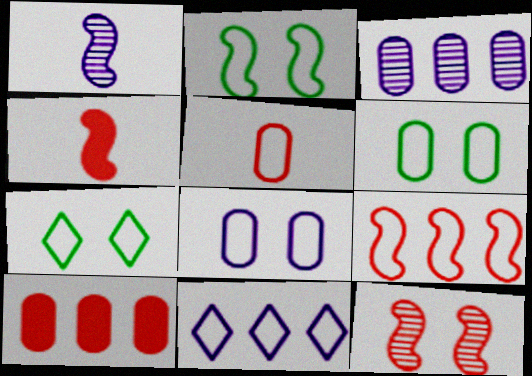[[1, 7, 10], 
[2, 5, 11], 
[2, 6, 7], 
[3, 4, 7], 
[4, 9, 12]]